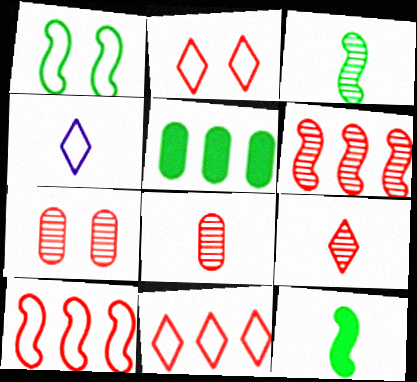[[4, 8, 12], 
[6, 7, 9]]